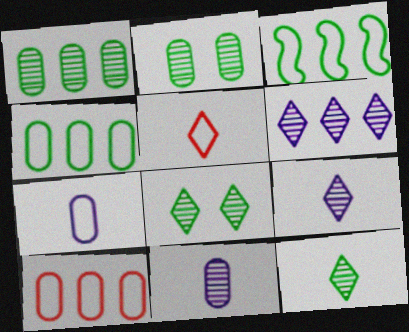[]